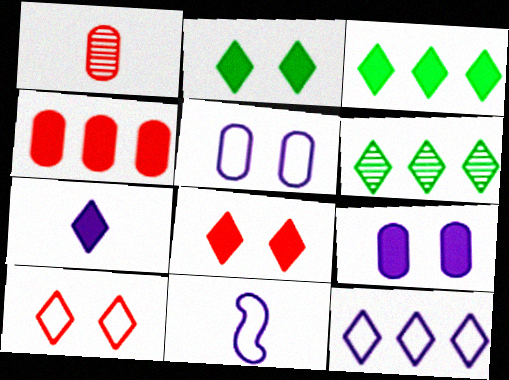[[3, 7, 8], 
[5, 11, 12], 
[6, 7, 10]]